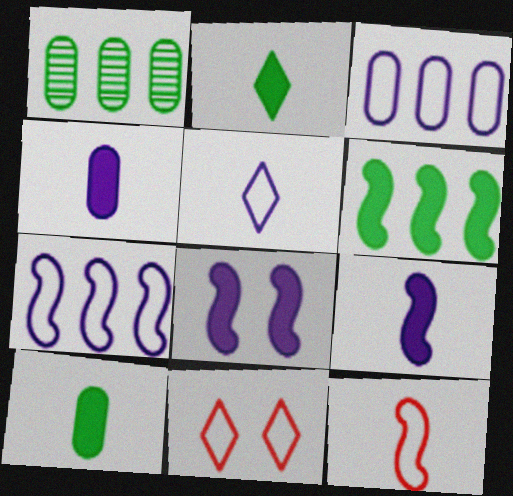[[1, 9, 11]]